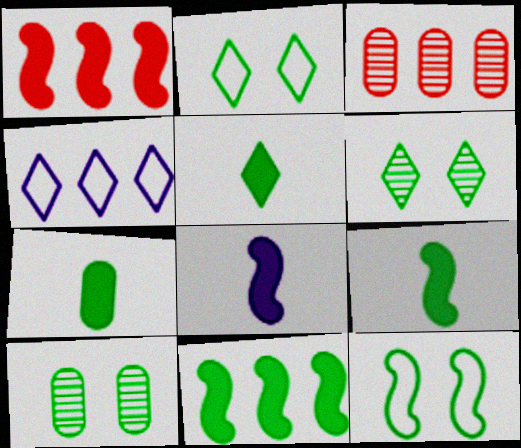[[2, 3, 8], 
[3, 4, 11], 
[5, 7, 9]]